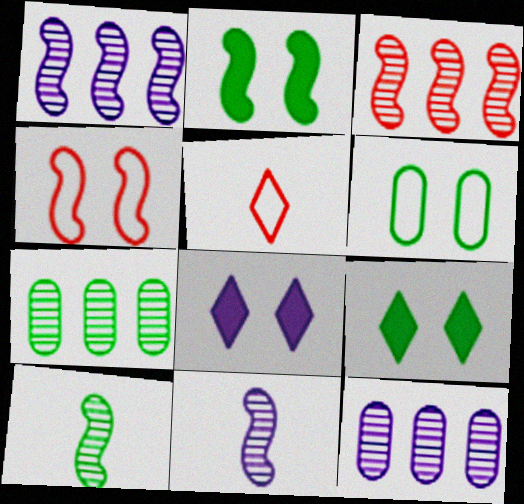[[2, 5, 12]]